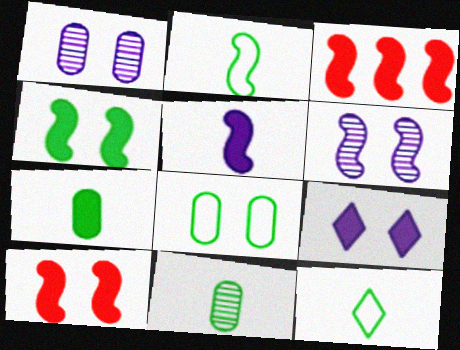[[1, 3, 12], 
[2, 3, 6], 
[3, 4, 5], 
[3, 7, 9]]